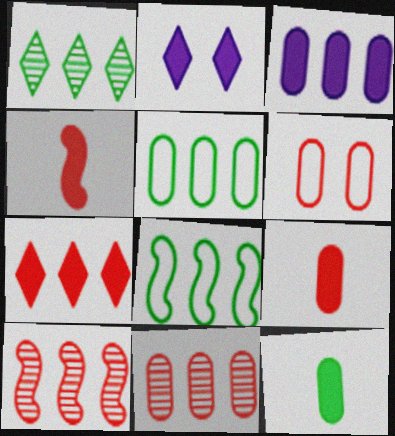[[3, 5, 11], 
[6, 9, 11]]